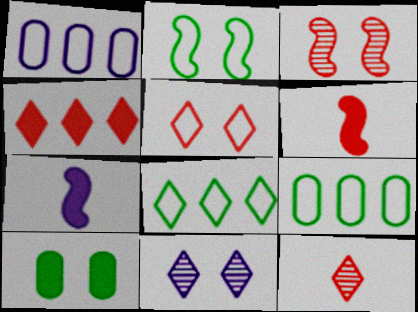[[1, 7, 11], 
[4, 5, 12], 
[4, 7, 10], 
[6, 9, 11]]